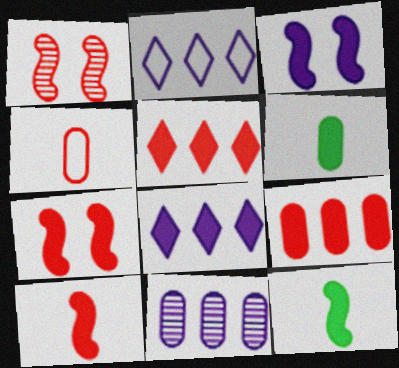[[1, 2, 6], 
[1, 4, 5], 
[3, 5, 6], 
[6, 7, 8]]